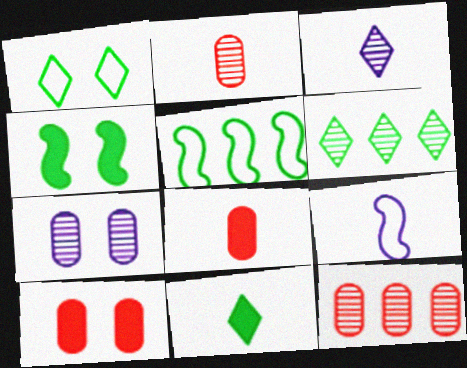[[1, 6, 11], 
[2, 9, 11], 
[3, 5, 10], 
[6, 9, 10]]